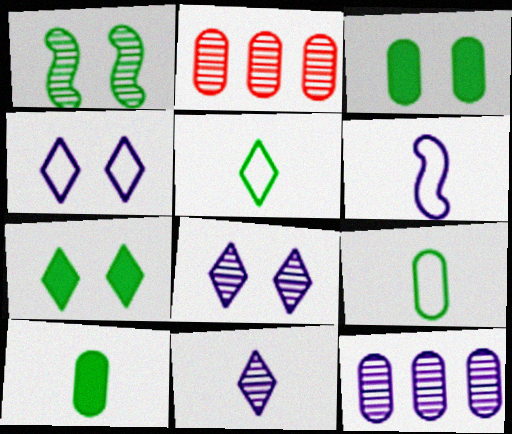[[1, 2, 11], 
[2, 6, 7]]